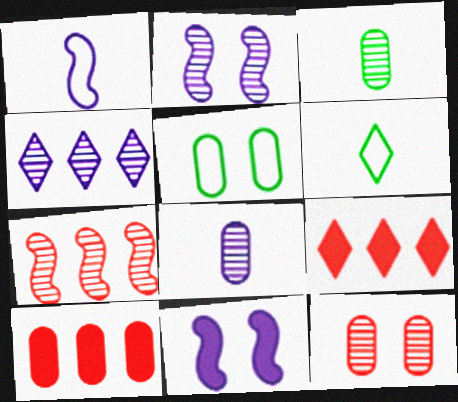[[2, 4, 8], 
[2, 6, 10], 
[5, 8, 10]]